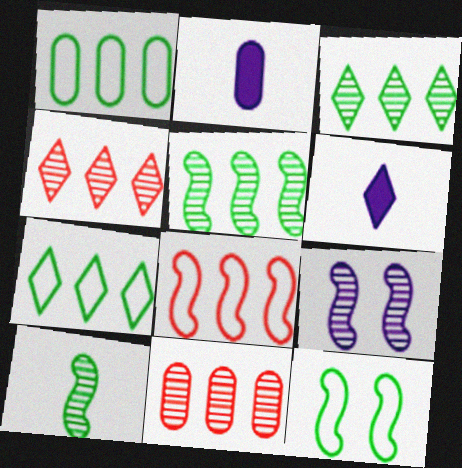[[2, 4, 12], 
[6, 11, 12]]